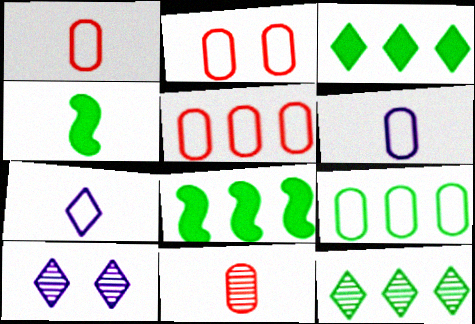[[1, 2, 5], 
[1, 8, 10], 
[2, 6, 9], 
[4, 5, 10], 
[4, 7, 11], 
[8, 9, 12]]